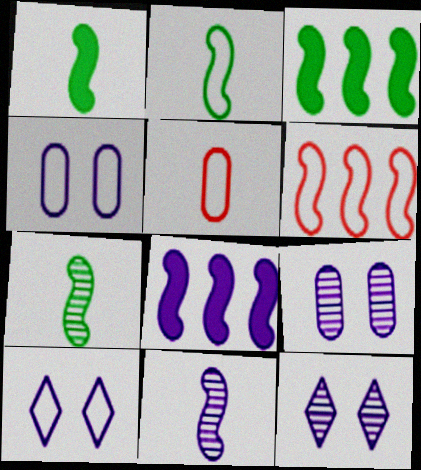[[1, 2, 7], 
[3, 5, 12]]